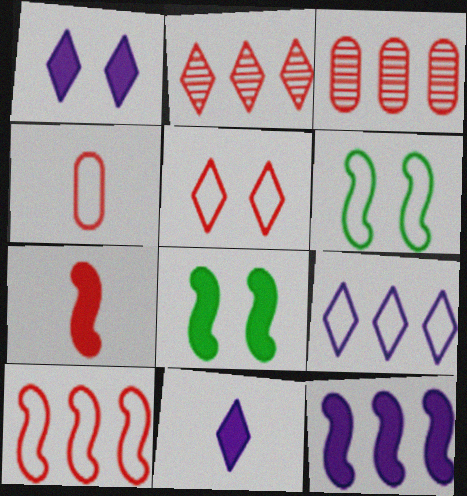[[3, 5, 7], 
[3, 6, 11], 
[4, 5, 10], 
[4, 6, 9], 
[7, 8, 12]]